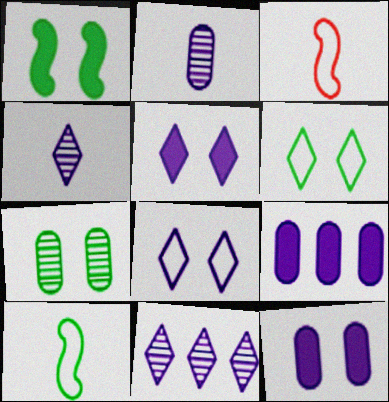[[1, 6, 7]]